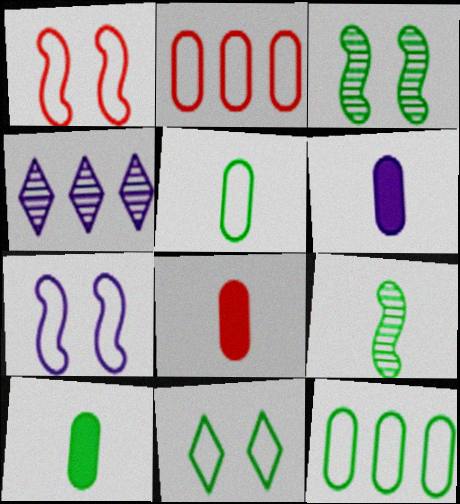[[1, 4, 10], 
[4, 6, 7], 
[6, 8, 10]]